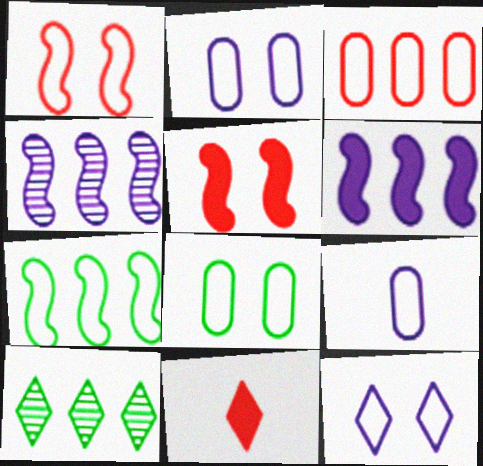[[1, 8, 12], 
[3, 6, 10], 
[3, 8, 9], 
[4, 8, 11], 
[5, 9, 10], 
[10, 11, 12]]